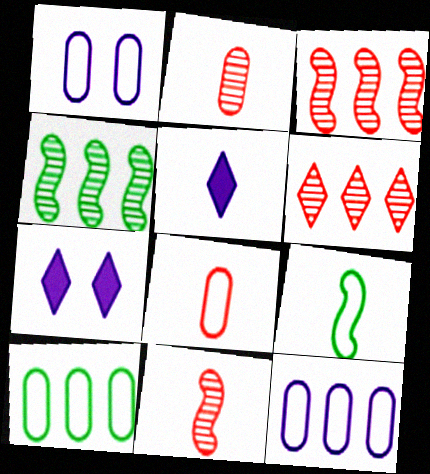[[1, 8, 10], 
[2, 5, 9], 
[4, 7, 8], 
[7, 10, 11]]